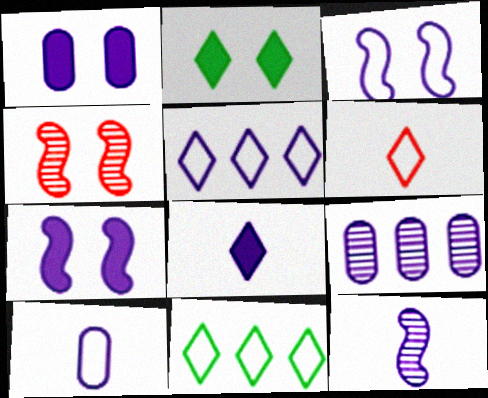[[1, 5, 12], 
[1, 9, 10], 
[3, 5, 10], 
[3, 8, 9], 
[8, 10, 12]]